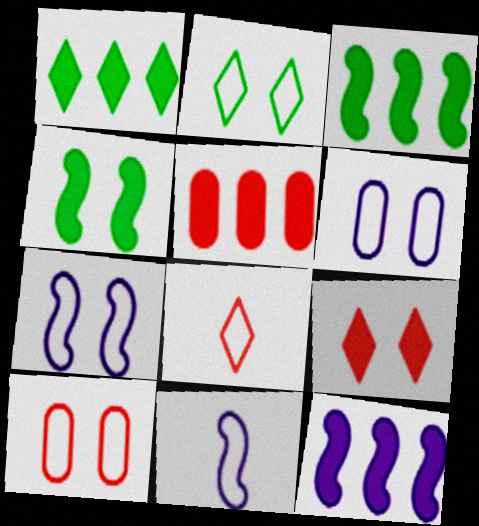[[1, 5, 12], 
[2, 7, 10]]